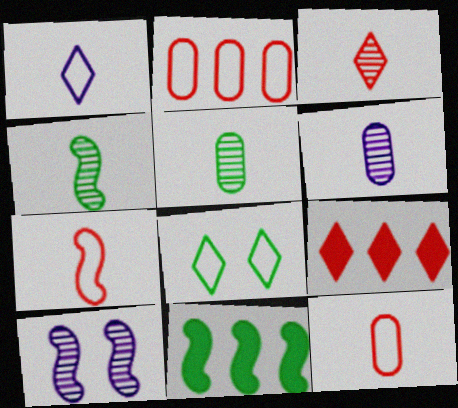[[3, 4, 6], 
[5, 8, 11], 
[7, 10, 11]]